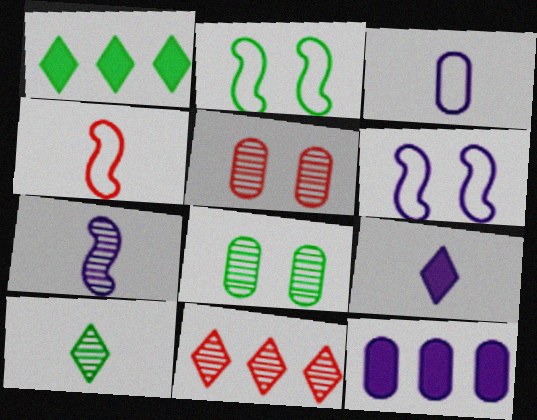[[3, 7, 9], 
[7, 8, 11]]